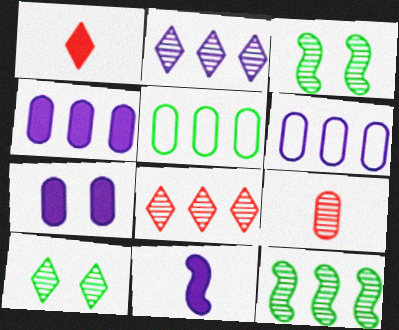[[1, 3, 6], 
[2, 3, 9], 
[5, 7, 9]]